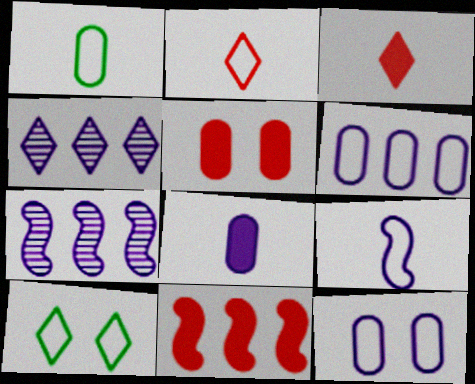[[1, 2, 9], 
[3, 4, 10], 
[3, 5, 11]]